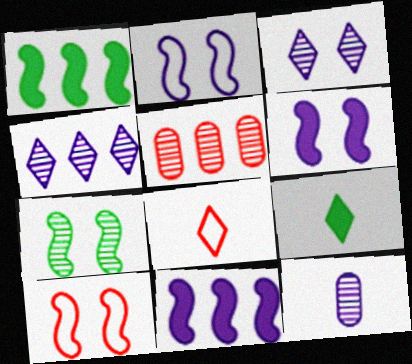[[2, 5, 9], 
[6, 7, 10]]